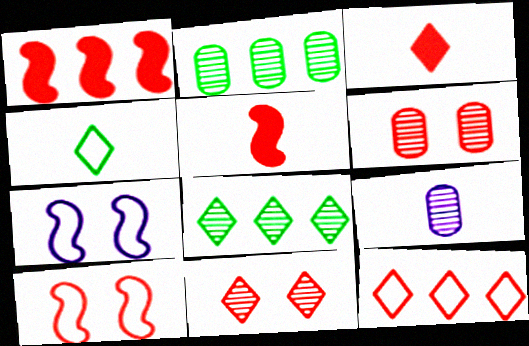[[2, 3, 7], 
[2, 6, 9], 
[3, 11, 12], 
[4, 5, 9], 
[5, 6, 12]]